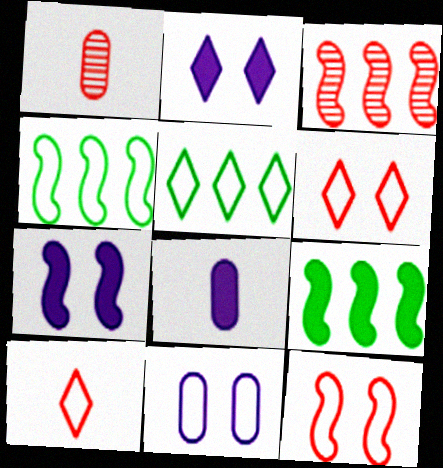[[1, 2, 4], 
[1, 5, 7], 
[4, 10, 11]]